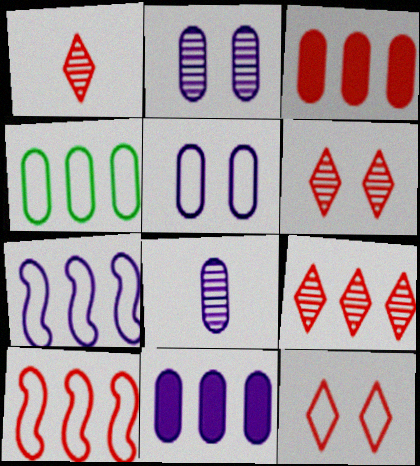[[1, 6, 9], 
[3, 9, 10], 
[5, 8, 11]]